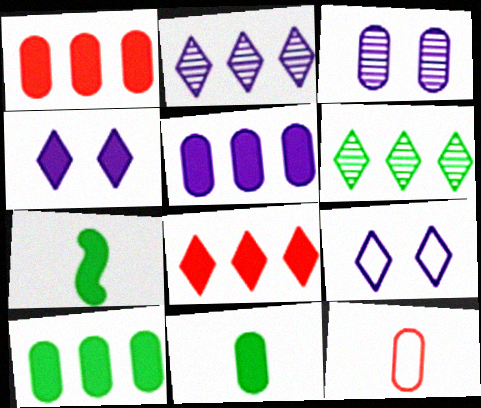[[1, 4, 7], 
[1, 5, 10], 
[3, 10, 12]]